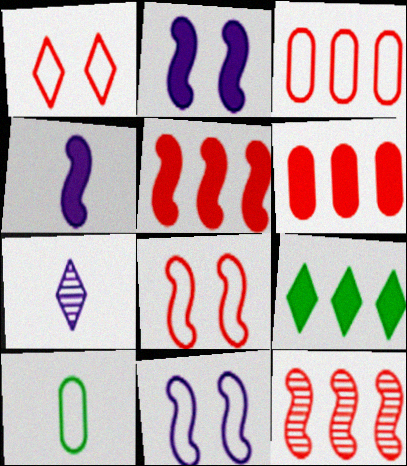[[1, 7, 9]]